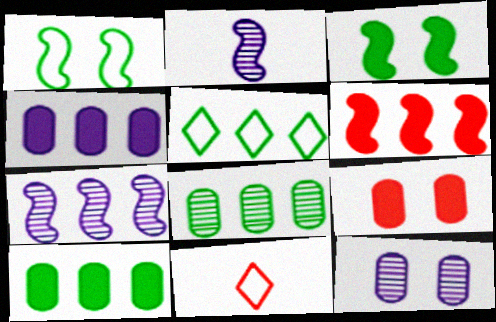[[1, 2, 6], 
[2, 5, 9]]